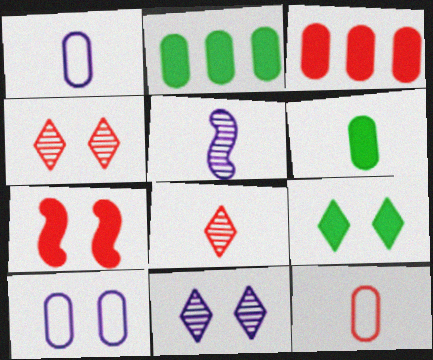[]